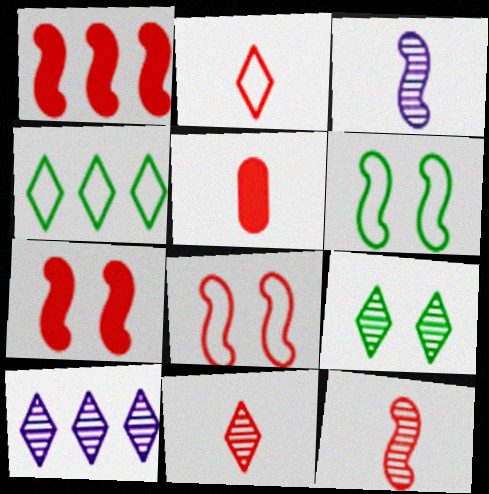[[1, 3, 6], 
[1, 8, 12], 
[2, 5, 12], 
[5, 6, 10], 
[9, 10, 11]]